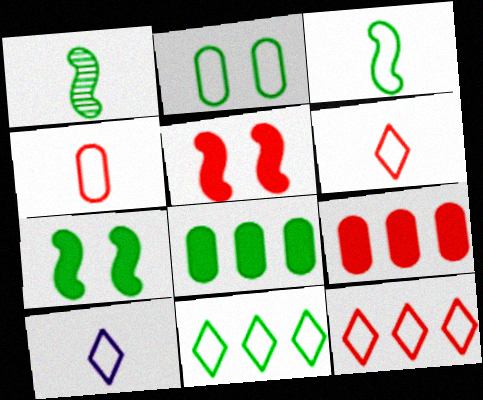[[2, 3, 11], 
[3, 4, 10]]